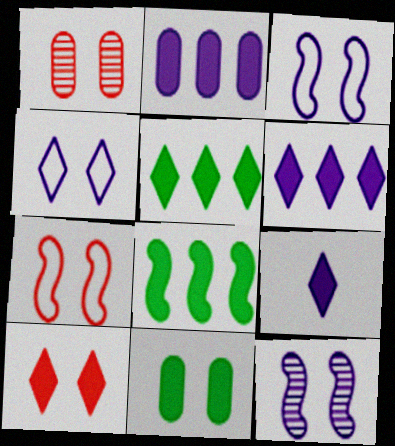[[1, 7, 10], 
[5, 9, 10]]